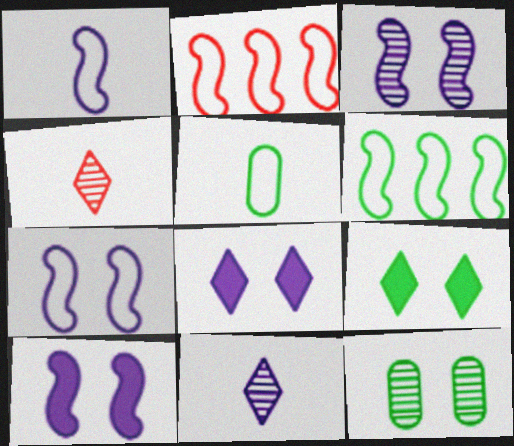[[3, 7, 10]]